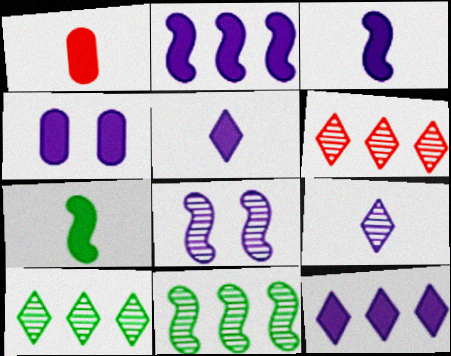[[1, 5, 7], 
[2, 4, 5], 
[3, 4, 12]]